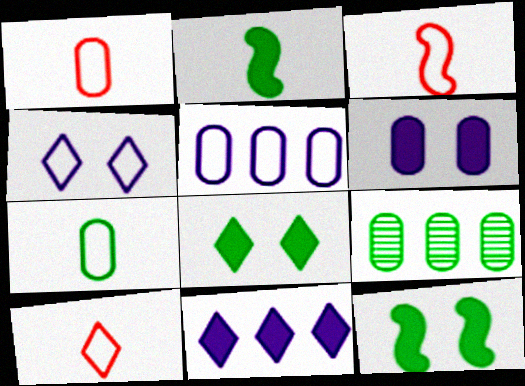[[1, 3, 10], 
[1, 6, 9]]